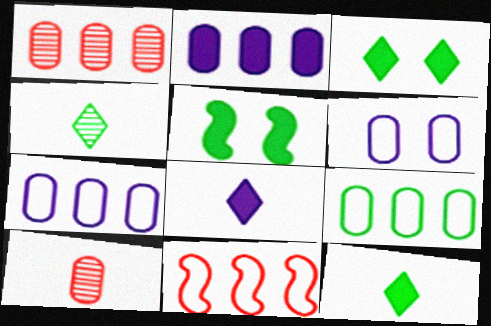[[1, 2, 9], 
[4, 5, 9]]